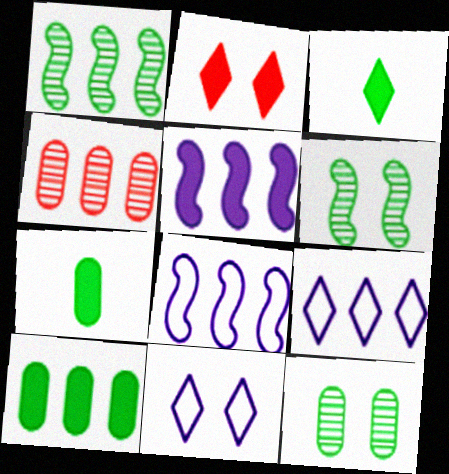[[2, 5, 7]]